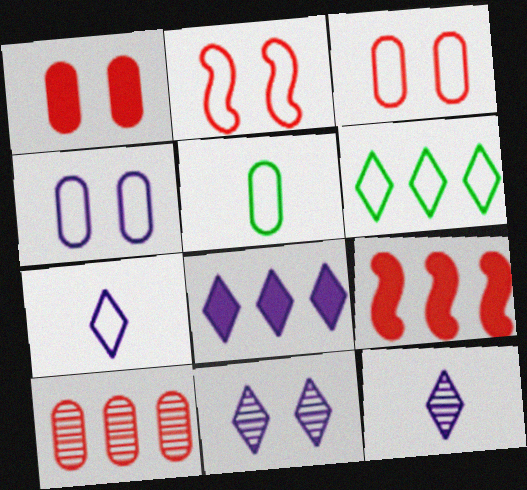[[5, 9, 11], 
[7, 8, 11]]